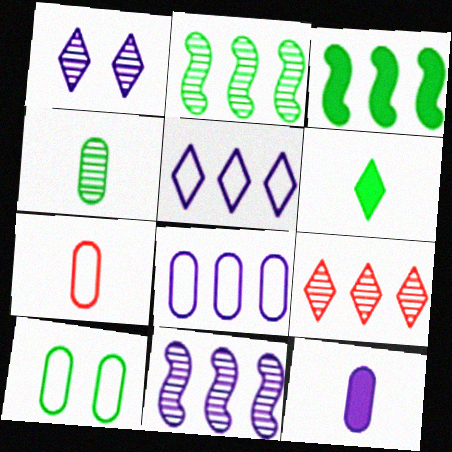[[1, 3, 7], 
[2, 6, 10], 
[3, 8, 9], 
[4, 7, 12], 
[7, 8, 10]]